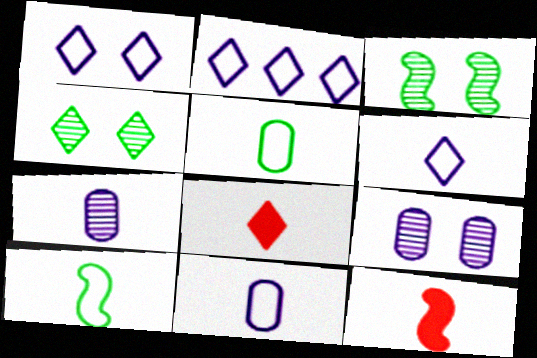[[1, 2, 6], 
[2, 4, 8], 
[7, 8, 10]]